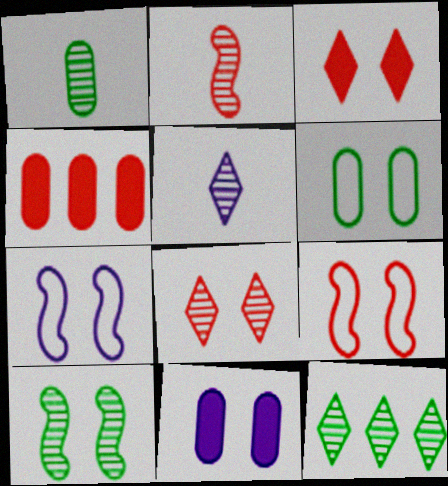[[1, 2, 5], 
[1, 10, 12], 
[5, 8, 12]]